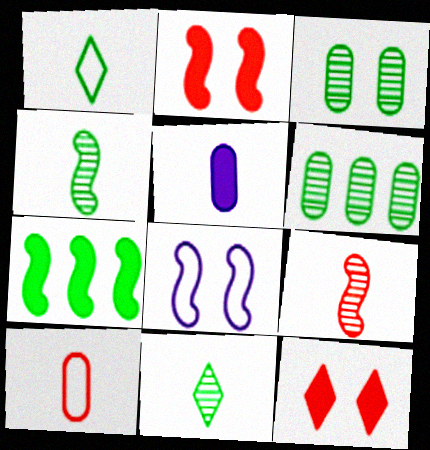[[1, 3, 7], 
[1, 5, 9], 
[3, 8, 12], 
[5, 7, 12], 
[7, 8, 9]]